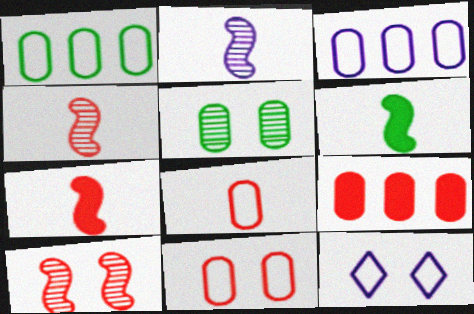[]